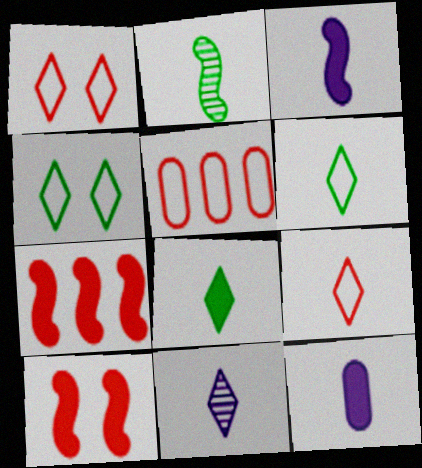[[2, 9, 12], 
[8, 9, 11]]